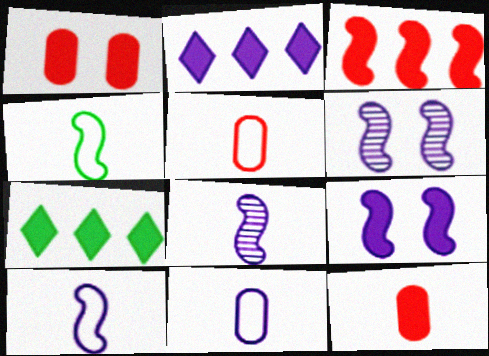[[2, 6, 11], 
[3, 4, 6], 
[5, 6, 7], 
[7, 9, 12]]